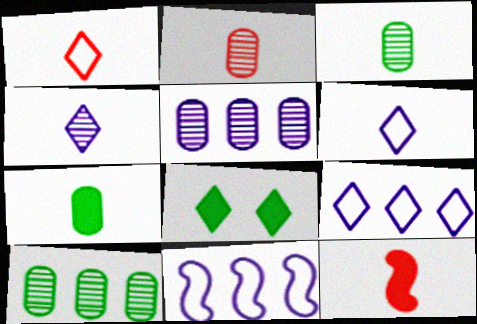[[1, 2, 12], 
[2, 8, 11], 
[3, 6, 12]]